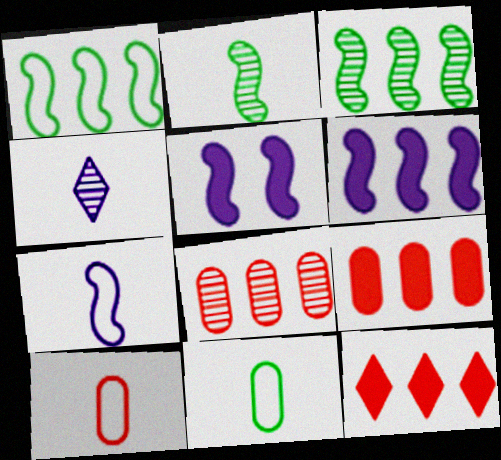[]